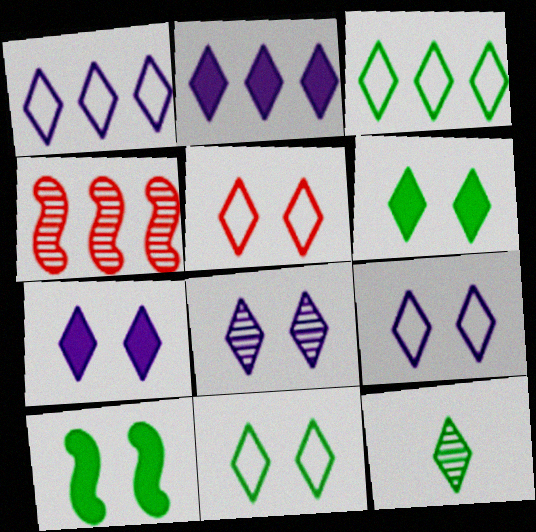[[2, 5, 12], 
[3, 6, 12], 
[5, 6, 8], 
[5, 9, 11], 
[7, 8, 9]]